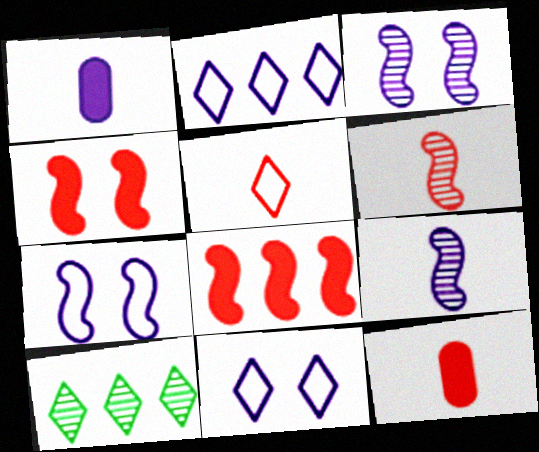[[1, 2, 3], 
[5, 6, 12], 
[7, 10, 12]]